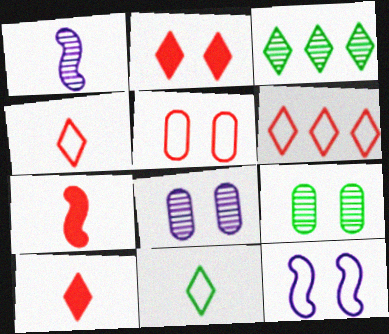[[2, 9, 12]]